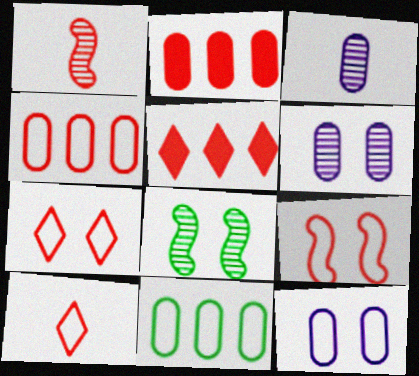[[1, 2, 7], 
[4, 9, 10]]